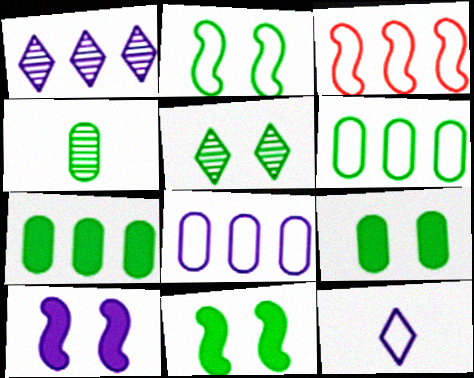[[1, 3, 7], 
[2, 5, 9], 
[4, 6, 9]]